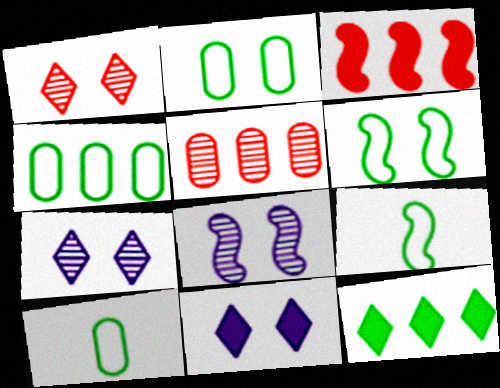[[2, 4, 10], 
[3, 7, 10], 
[3, 8, 9], 
[5, 9, 11]]